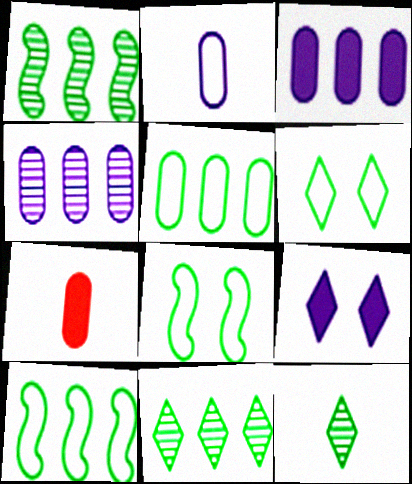[]